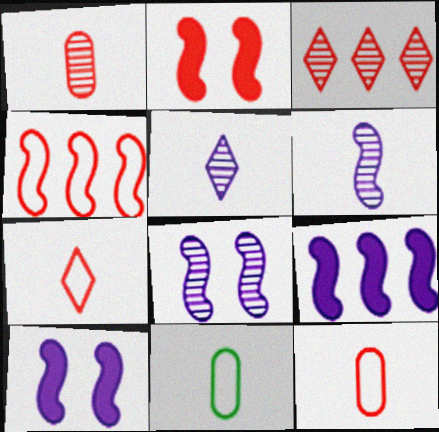[[2, 3, 12], 
[3, 10, 11]]